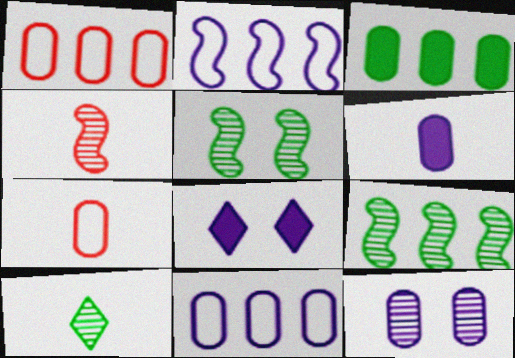[[3, 7, 12], 
[6, 11, 12], 
[7, 8, 9]]